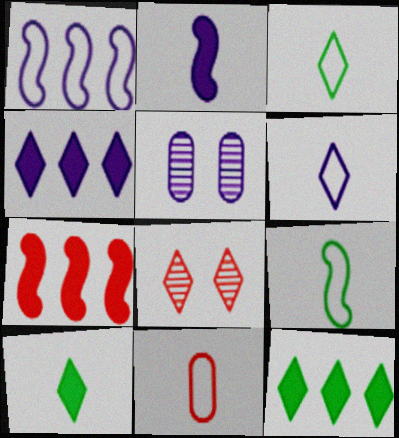[[3, 4, 8], 
[3, 5, 7], 
[6, 8, 12], 
[6, 9, 11], 
[7, 8, 11]]